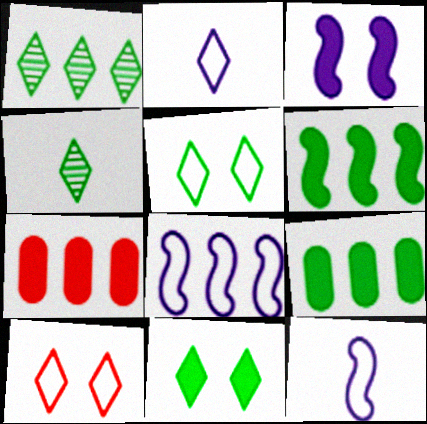[[1, 7, 8]]